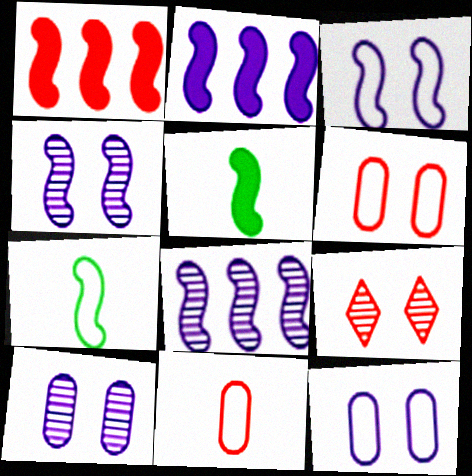[[1, 4, 7], 
[1, 9, 11]]